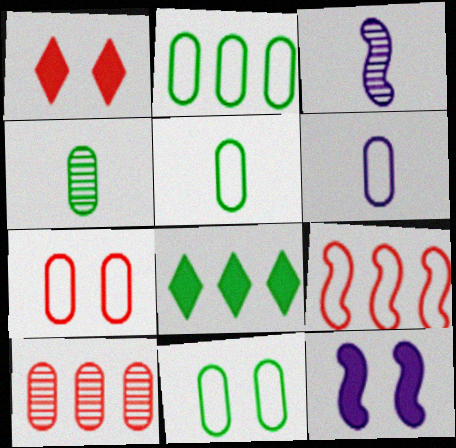[[1, 2, 3], 
[2, 5, 11], 
[2, 6, 7], 
[3, 7, 8]]